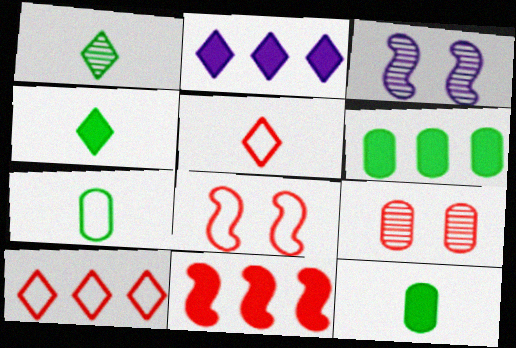[[2, 6, 11], 
[3, 5, 6], 
[3, 10, 12], 
[5, 9, 11]]